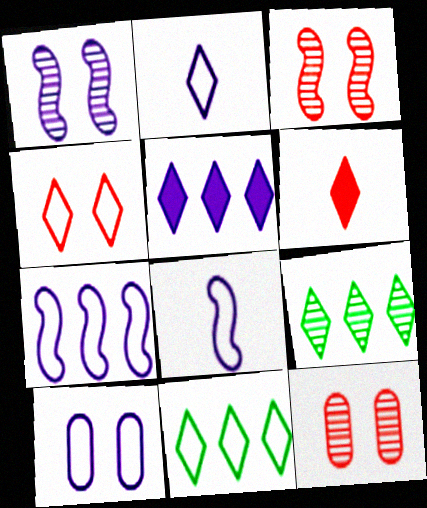[[2, 4, 11], 
[2, 7, 10]]